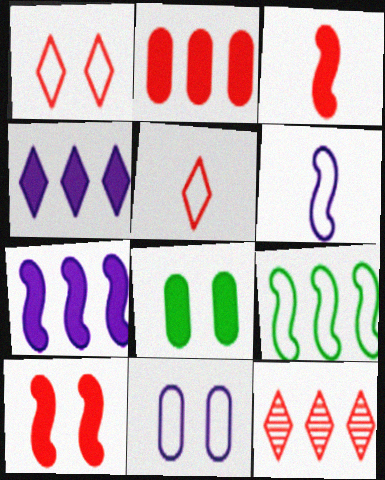[[3, 4, 8], 
[5, 9, 11], 
[6, 8, 12]]